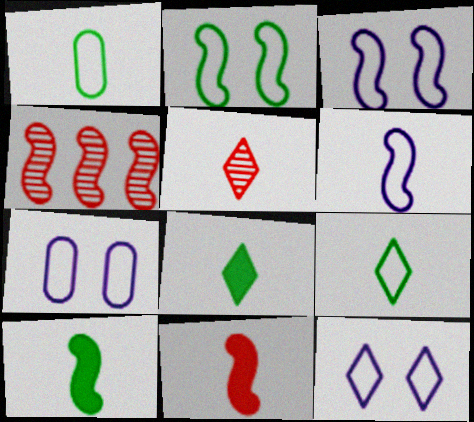[[3, 4, 10], 
[3, 7, 12], 
[4, 7, 8]]